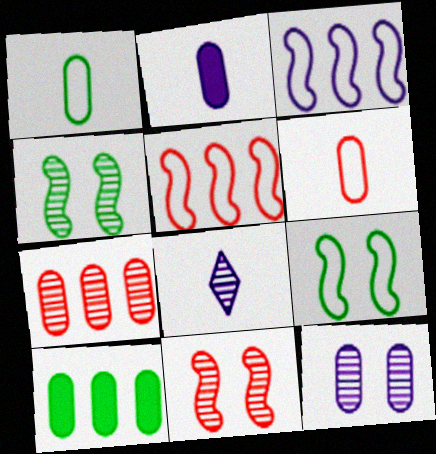[[4, 7, 8], 
[6, 10, 12]]